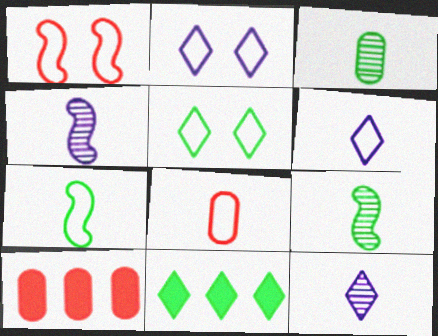[[2, 9, 10], 
[4, 5, 10], 
[6, 7, 8]]